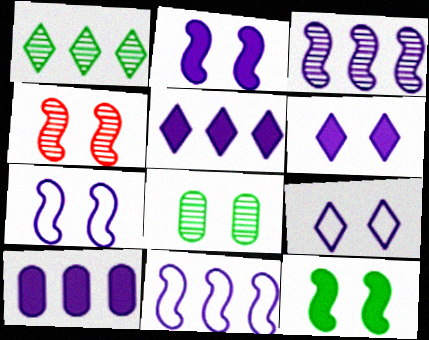[[4, 7, 12]]